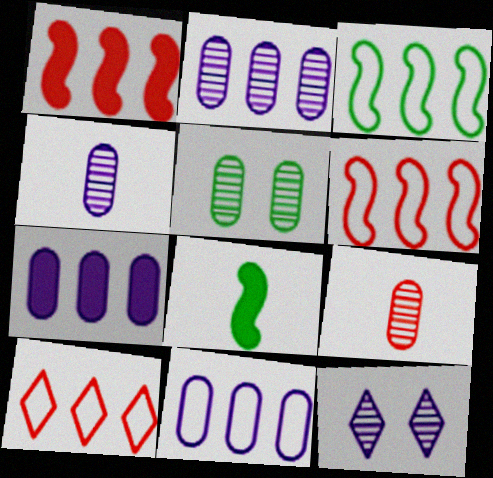[[2, 5, 9], 
[2, 7, 11], 
[3, 10, 11]]